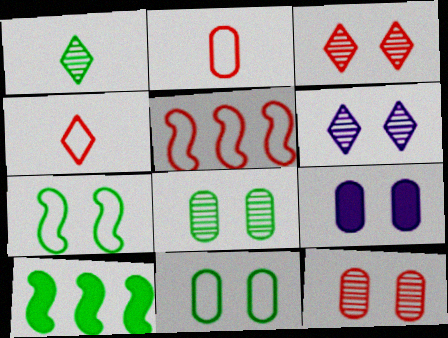[[1, 5, 9], 
[1, 10, 11], 
[2, 6, 10], 
[3, 7, 9], 
[9, 11, 12]]